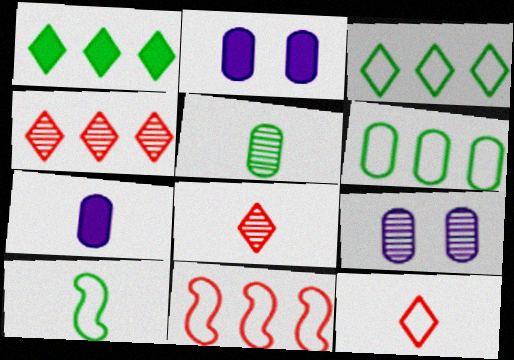[[2, 4, 10], 
[7, 8, 10]]